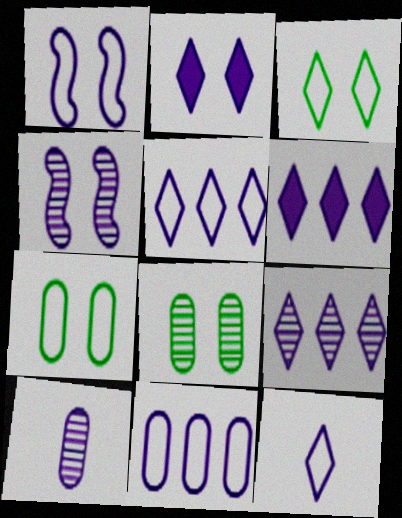[[1, 6, 10], 
[1, 11, 12], 
[2, 9, 12], 
[4, 9, 10], 
[5, 6, 9]]